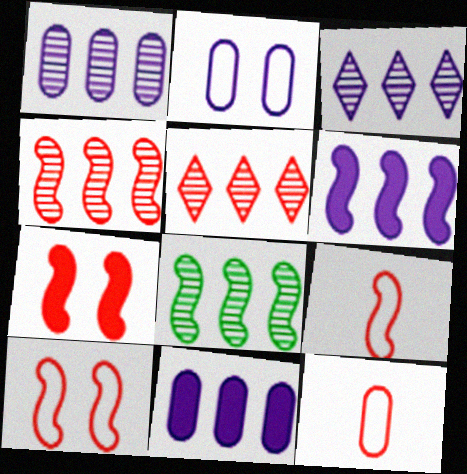[[1, 5, 8], 
[4, 7, 9], 
[5, 7, 12]]